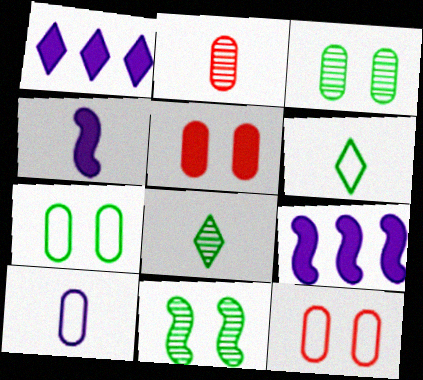[[2, 4, 6], 
[8, 9, 12]]